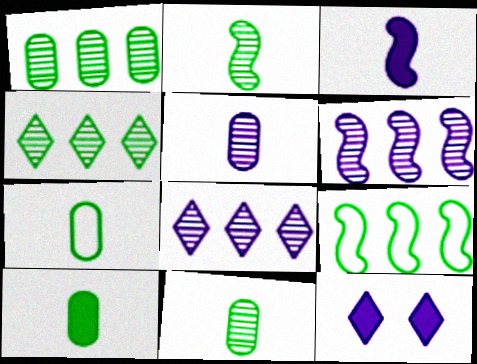[[7, 10, 11]]